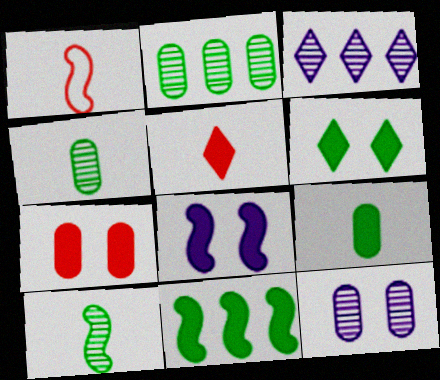[[6, 7, 8], 
[6, 9, 11]]